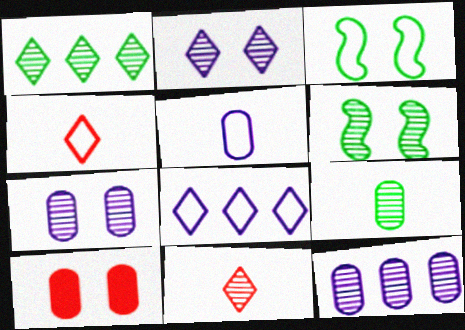[[1, 2, 11], 
[1, 6, 9], 
[2, 3, 10], 
[6, 11, 12]]